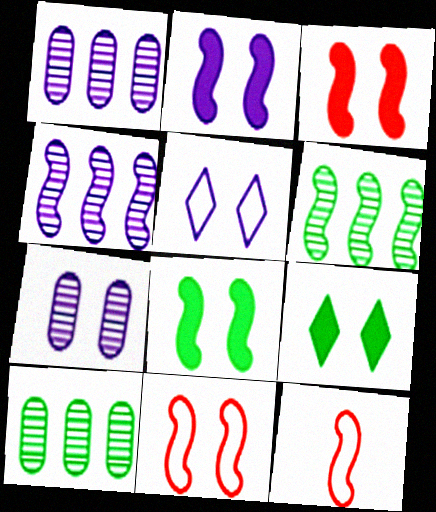[[1, 9, 12], 
[2, 3, 8], 
[2, 5, 7], 
[2, 6, 12], 
[4, 8, 12], 
[7, 9, 11]]